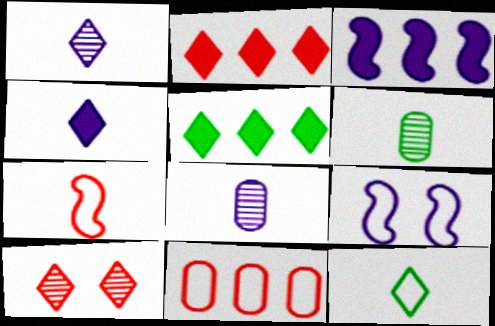[[2, 6, 9], 
[4, 6, 7], 
[9, 11, 12]]